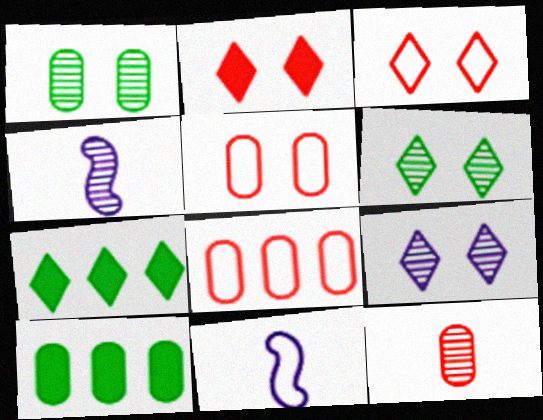[[3, 4, 10], 
[4, 5, 7]]